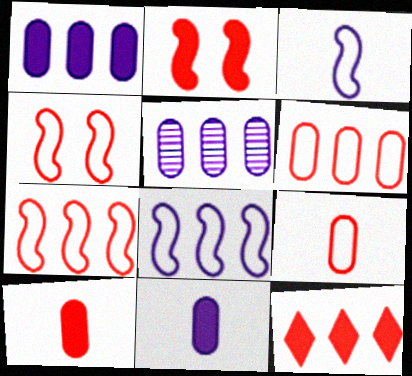[[2, 10, 12]]